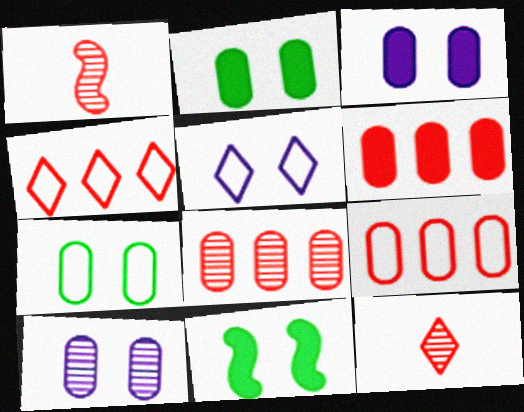[[6, 8, 9]]